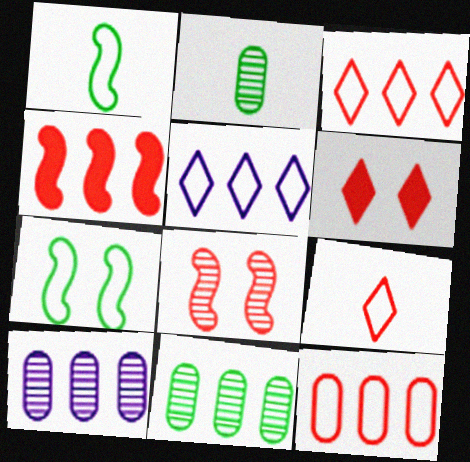[[1, 6, 10], 
[4, 5, 11]]